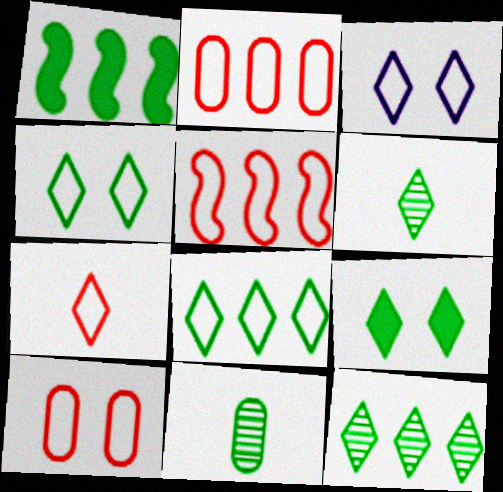[[1, 4, 11], 
[3, 7, 8], 
[5, 7, 10], 
[6, 8, 9]]